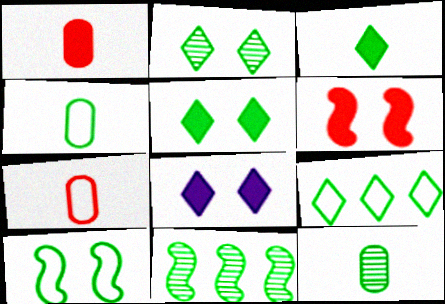[[2, 3, 9], 
[2, 11, 12], 
[4, 5, 11], 
[4, 9, 10], 
[7, 8, 11]]